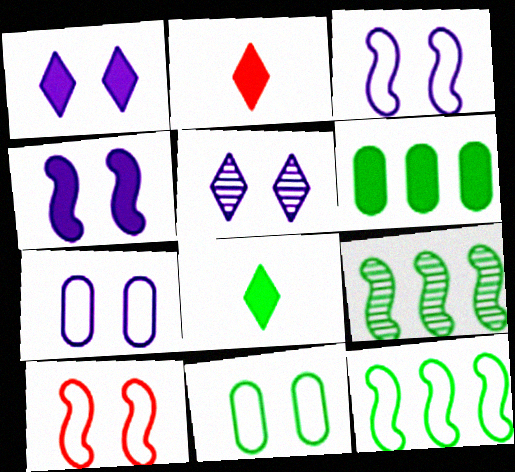[[2, 4, 6], 
[2, 7, 9], 
[4, 5, 7], 
[8, 9, 11]]